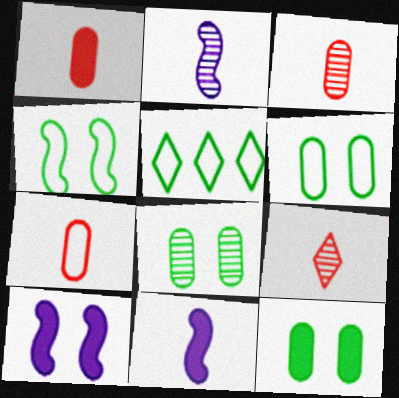[[1, 3, 7], 
[3, 5, 10], 
[6, 8, 12]]